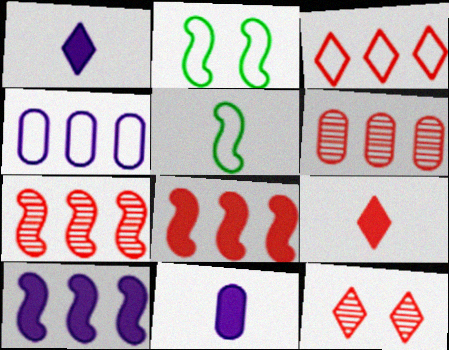[[1, 2, 6], 
[3, 6, 8], 
[3, 9, 12]]